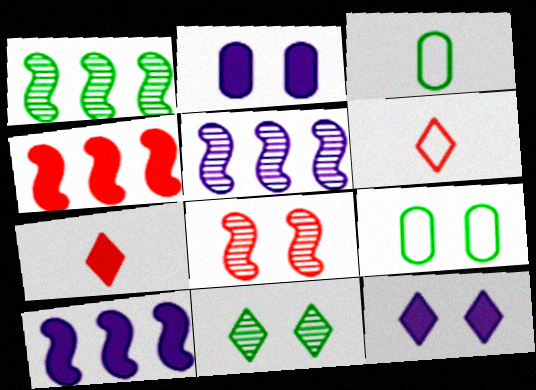[[1, 2, 6], 
[5, 7, 9], 
[8, 9, 12]]